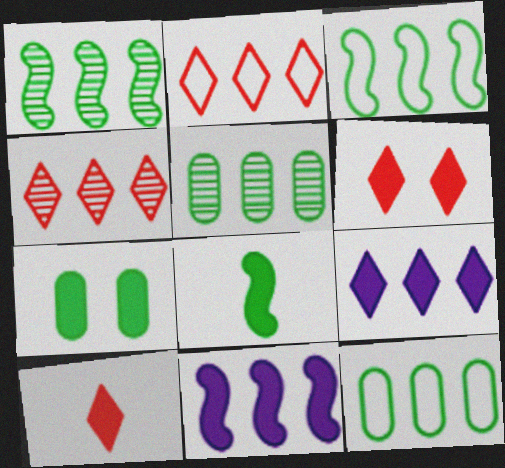[[2, 5, 11], 
[4, 11, 12], 
[7, 10, 11]]